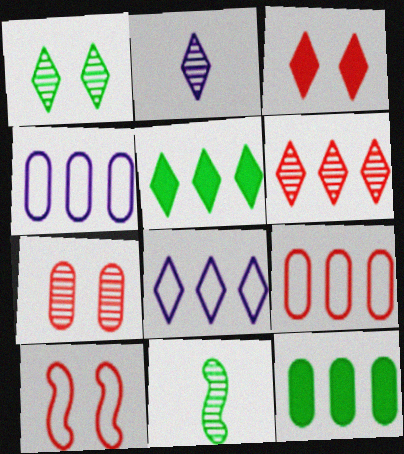[[1, 2, 6], 
[2, 10, 12], 
[3, 4, 11], 
[3, 7, 10], 
[5, 6, 8]]